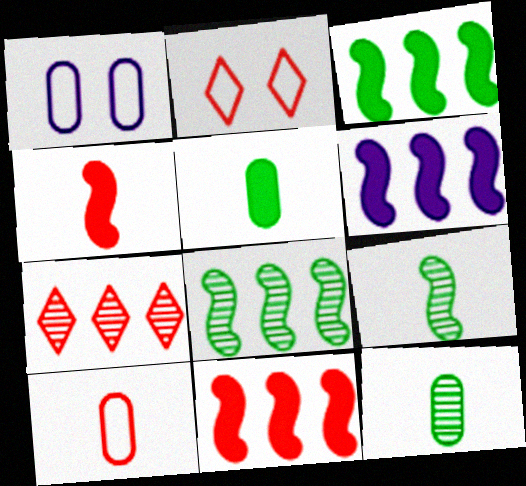[[2, 6, 12], 
[3, 6, 11]]